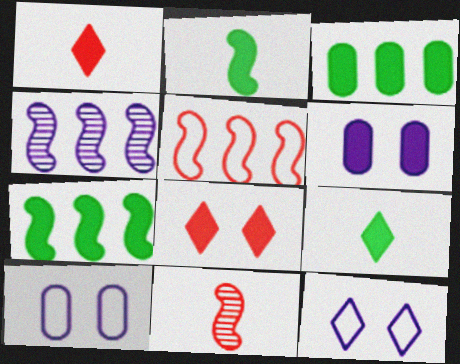[[1, 6, 7], 
[3, 11, 12], 
[4, 5, 7]]